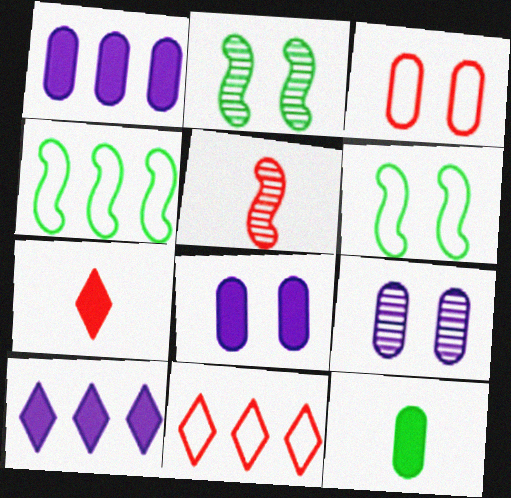[[4, 7, 9]]